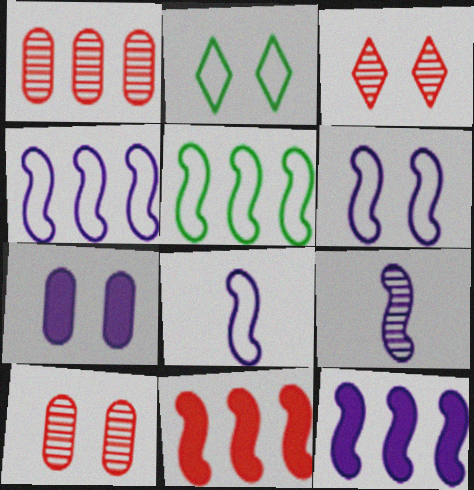[[4, 6, 8], 
[6, 9, 12]]